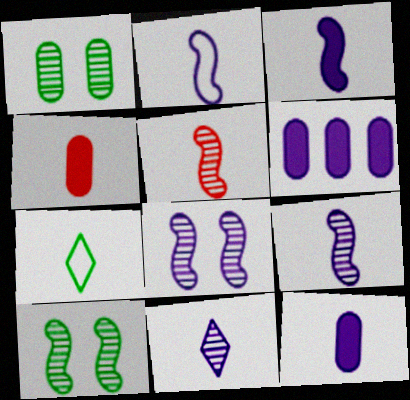[[2, 3, 9], 
[2, 11, 12], 
[4, 7, 9], 
[5, 7, 12]]